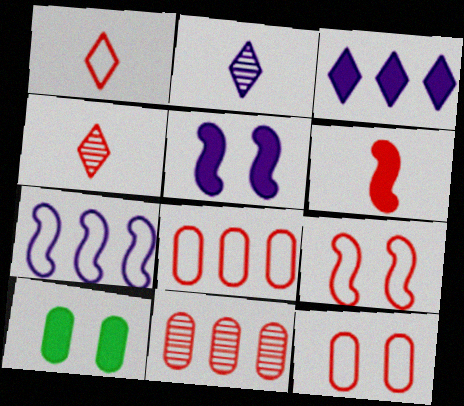[[1, 8, 9], 
[3, 6, 10], 
[4, 7, 10]]